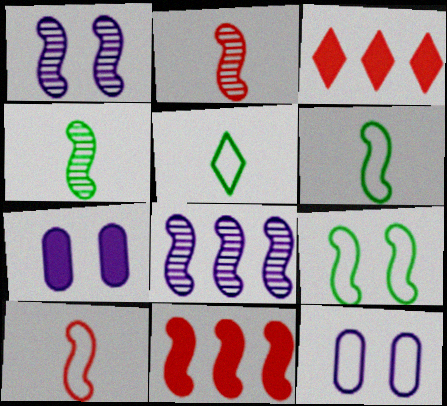[[1, 6, 11], 
[3, 4, 12]]